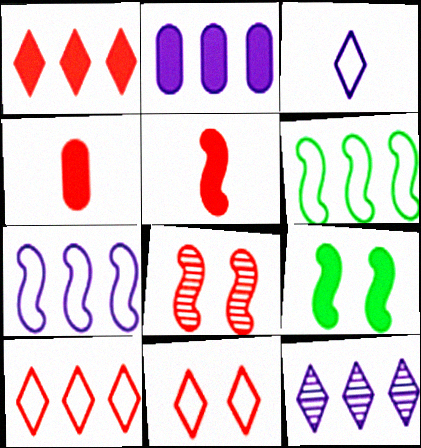[[2, 7, 12], 
[4, 8, 10]]